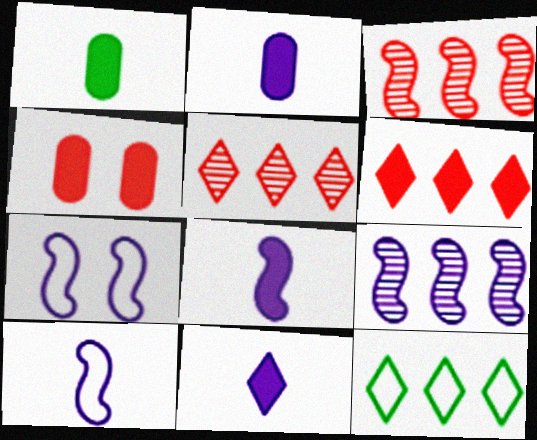[[1, 5, 7], 
[2, 8, 11], 
[7, 8, 9]]